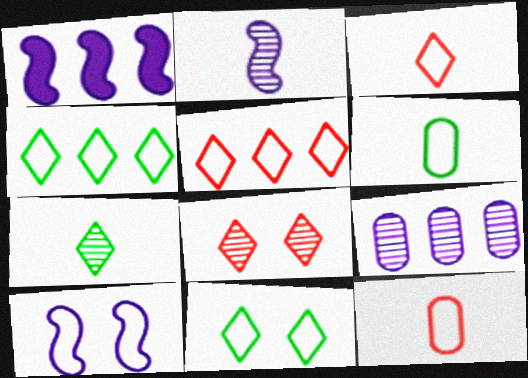[[1, 2, 10], 
[1, 6, 8], 
[4, 10, 12], 
[5, 6, 10]]